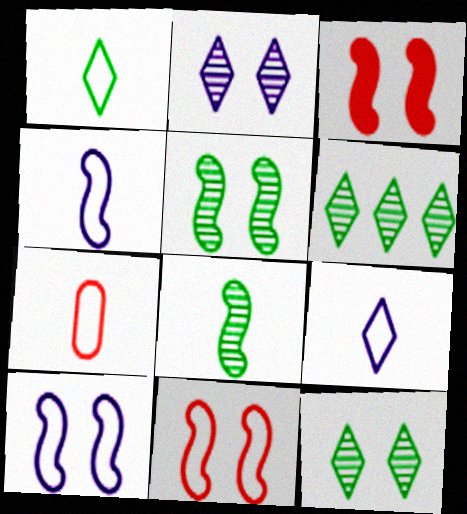[[1, 4, 7], 
[3, 5, 10]]